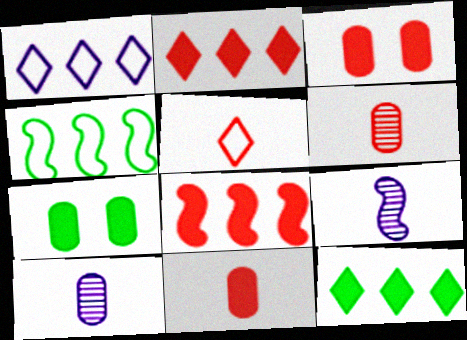[]